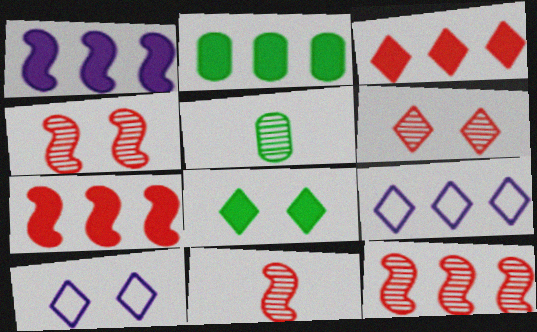[[1, 2, 3], 
[2, 9, 12], 
[2, 10, 11], 
[4, 11, 12], 
[5, 7, 10], 
[6, 8, 10]]